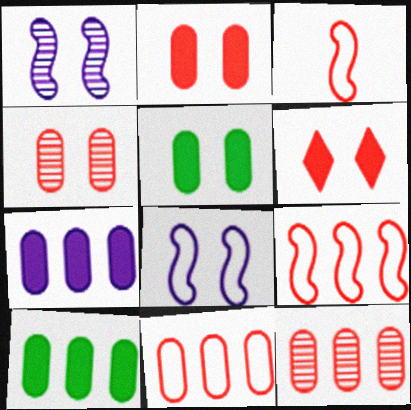[[3, 6, 12]]